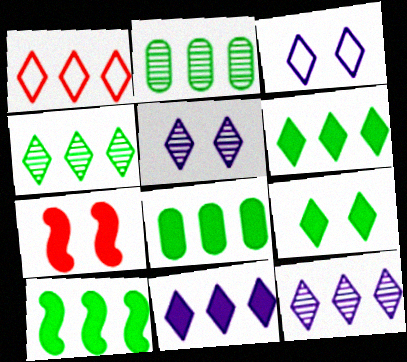[[1, 4, 11], 
[1, 6, 12], 
[6, 8, 10]]